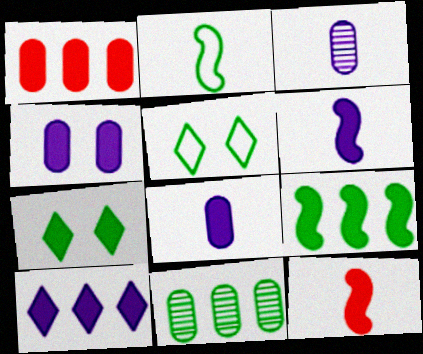[[1, 6, 7], 
[1, 9, 10], 
[2, 7, 11], 
[4, 6, 10]]